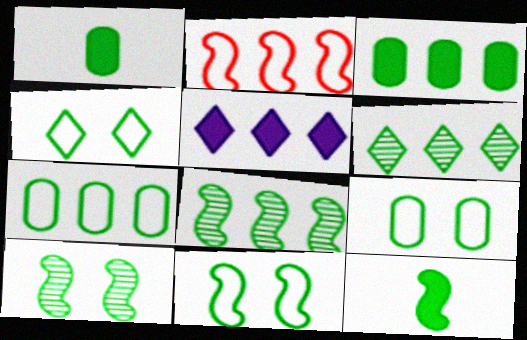[[1, 4, 8], 
[1, 6, 11], 
[4, 9, 11], 
[6, 9, 12], 
[8, 11, 12]]